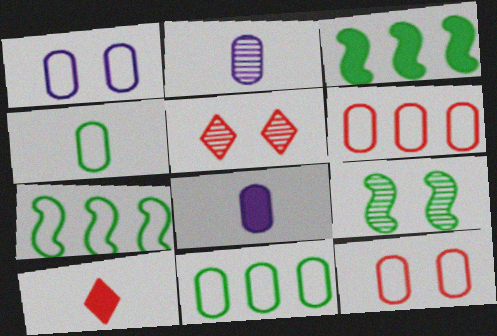[[1, 4, 6], 
[5, 7, 8]]